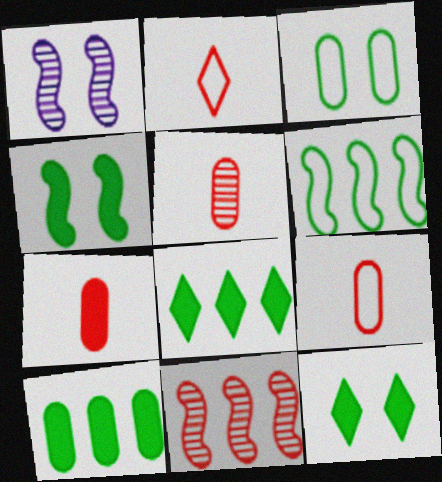[[1, 2, 10], 
[1, 8, 9], 
[5, 7, 9]]